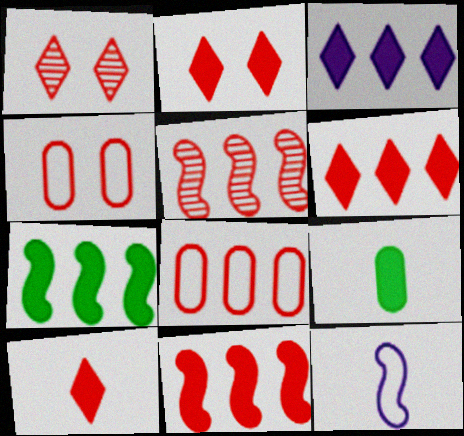[[2, 6, 10], 
[4, 5, 10], 
[5, 6, 8]]